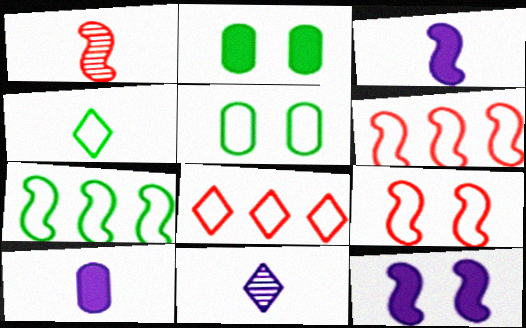[[1, 4, 10], 
[1, 7, 12], 
[2, 6, 11], 
[4, 5, 7]]